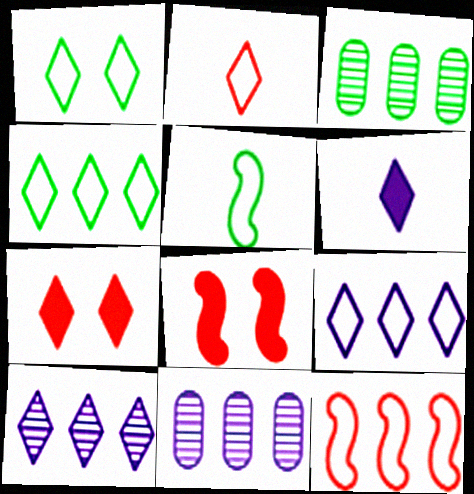[[1, 2, 9], 
[5, 7, 11]]